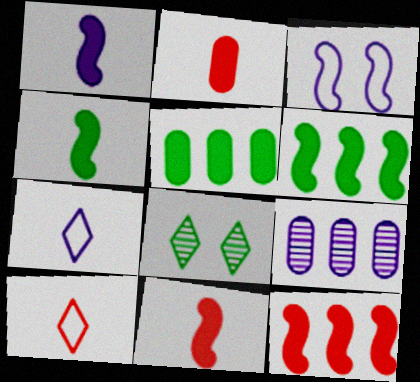[[1, 4, 11]]